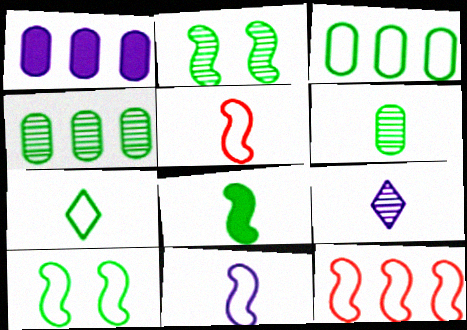[[3, 7, 10], 
[6, 7, 8], 
[10, 11, 12]]